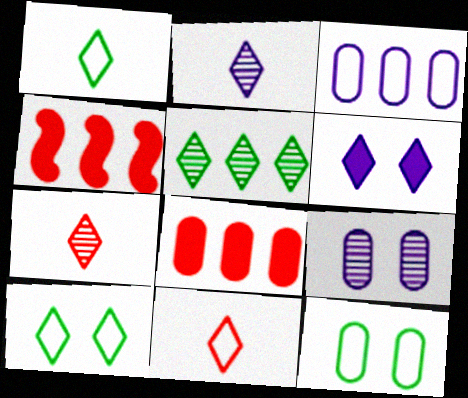[[1, 4, 9], 
[2, 4, 12], 
[3, 4, 5], 
[5, 6, 11]]